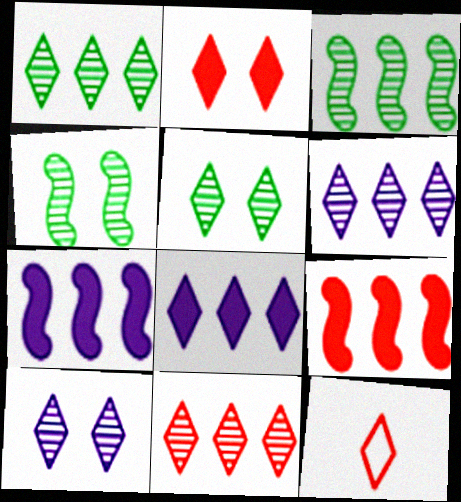[[1, 6, 11], 
[2, 11, 12], 
[5, 8, 12]]